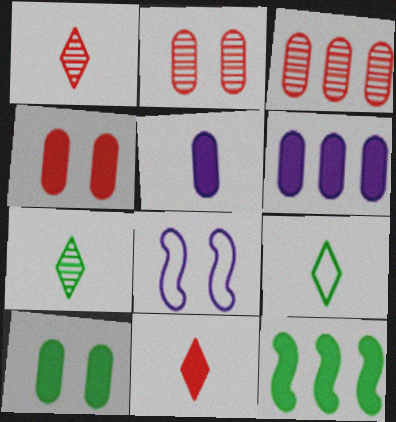[]